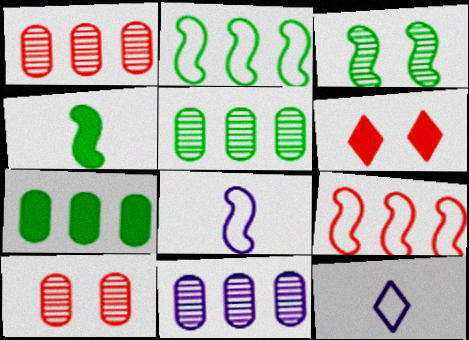[[1, 5, 11], 
[2, 3, 4], 
[5, 6, 8]]